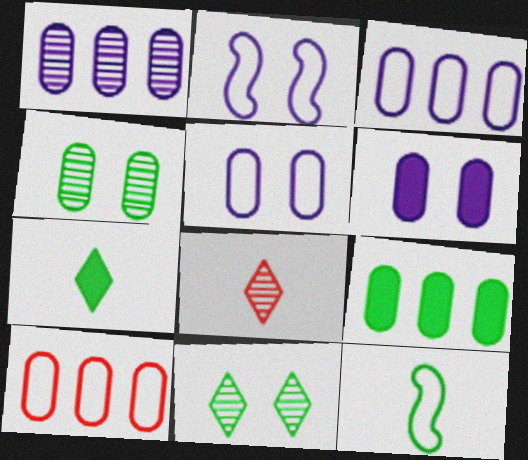[[1, 9, 10], 
[2, 8, 9], 
[9, 11, 12]]